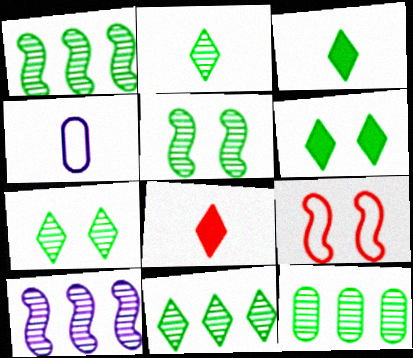[[1, 11, 12], 
[2, 5, 12], 
[2, 7, 11]]